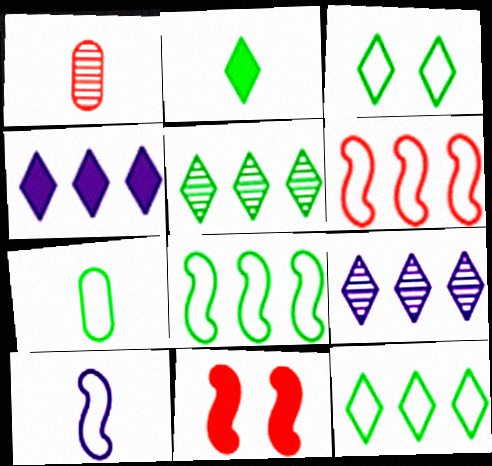[[1, 2, 10], 
[2, 3, 5], 
[3, 7, 8], 
[7, 9, 11]]